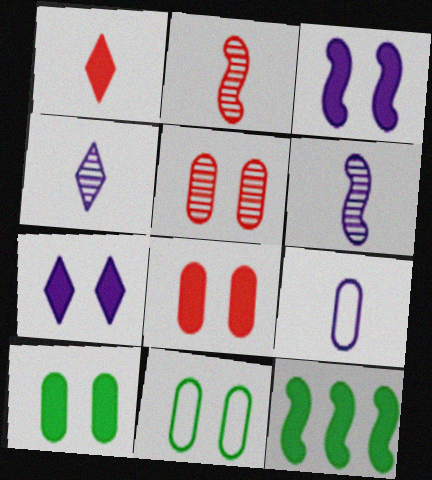[]